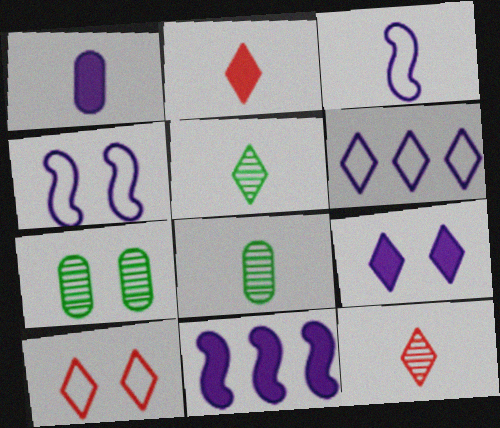[[1, 9, 11], 
[2, 3, 8], 
[8, 10, 11]]